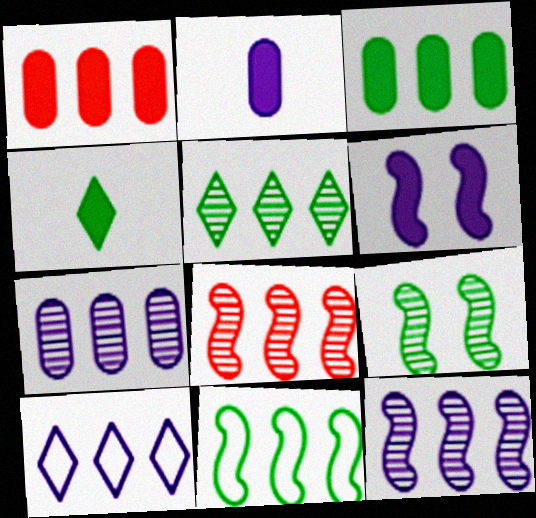[[1, 4, 6], 
[3, 5, 11], 
[3, 8, 10], 
[5, 7, 8]]